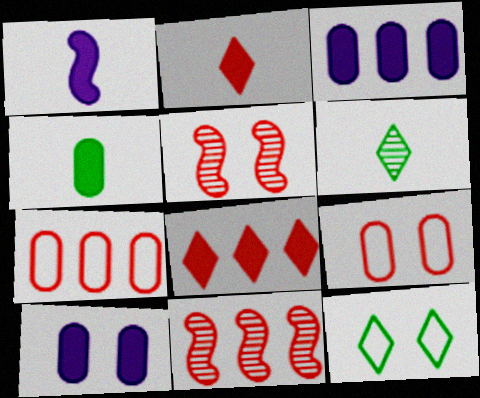[[1, 2, 4], 
[2, 5, 7], 
[2, 9, 11], 
[5, 10, 12], 
[7, 8, 11]]